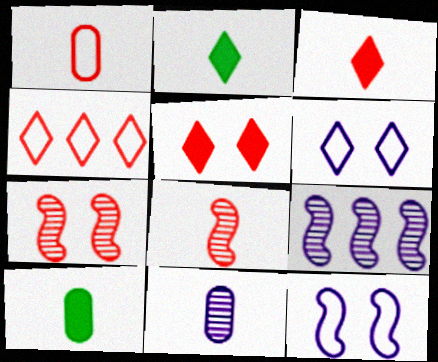[[1, 3, 8], 
[1, 10, 11]]